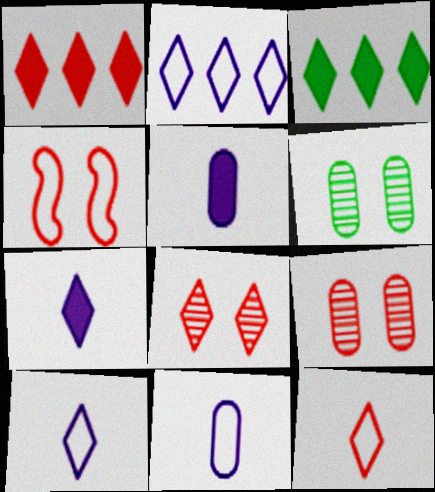[[1, 8, 12], 
[3, 8, 10]]